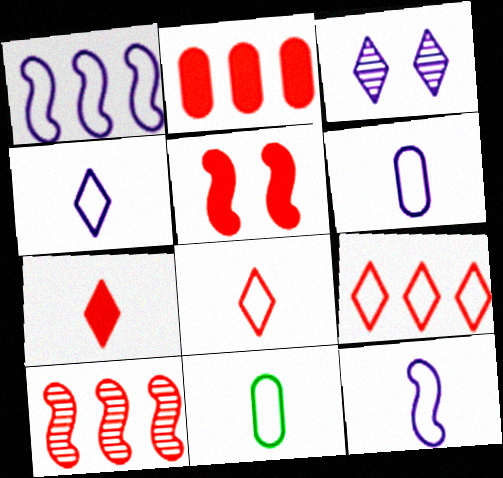[[2, 5, 7], 
[2, 9, 10], 
[4, 6, 12], 
[8, 11, 12]]